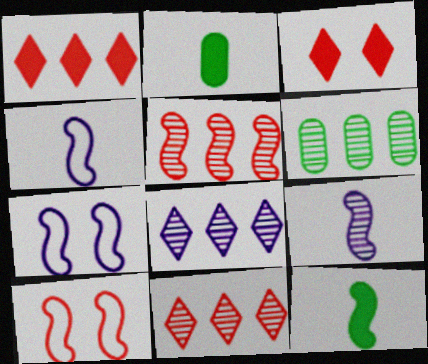[[2, 7, 11], 
[2, 8, 10], 
[3, 4, 6], 
[5, 6, 8], 
[5, 7, 12]]